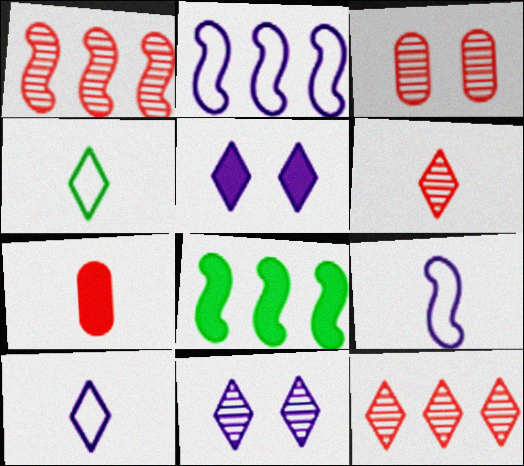[[1, 2, 8], 
[1, 3, 6], 
[3, 8, 10], 
[4, 5, 12], 
[5, 7, 8]]